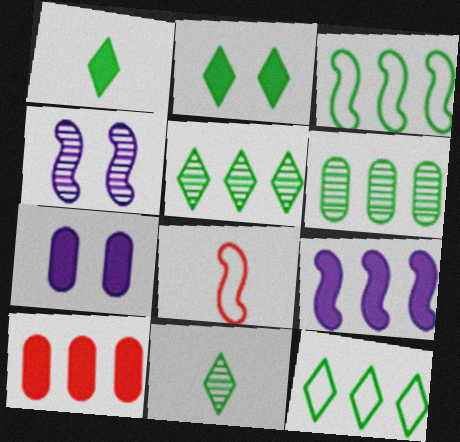[[2, 11, 12], 
[5, 7, 8]]